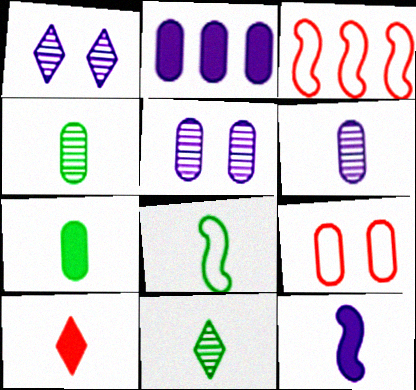[[1, 3, 7], 
[2, 4, 9], 
[6, 8, 10], 
[7, 8, 11], 
[7, 10, 12]]